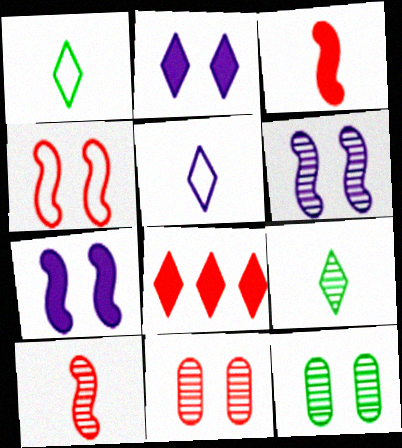[[2, 4, 12]]